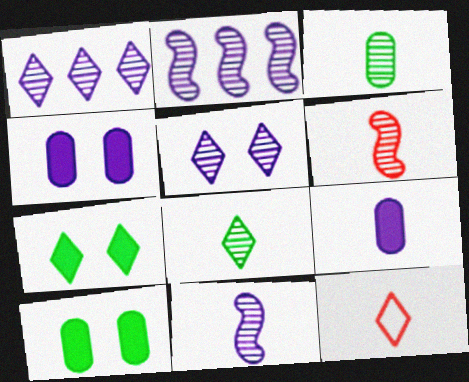[[1, 7, 12], 
[2, 10, 12]]